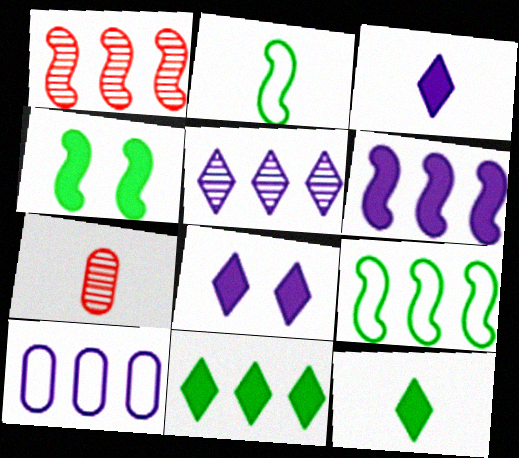[[1, 6, 9], 
[1, 10, 11], 
[2, 3, 7], 
[5, 6, 10], 
[7, 8, 9]]